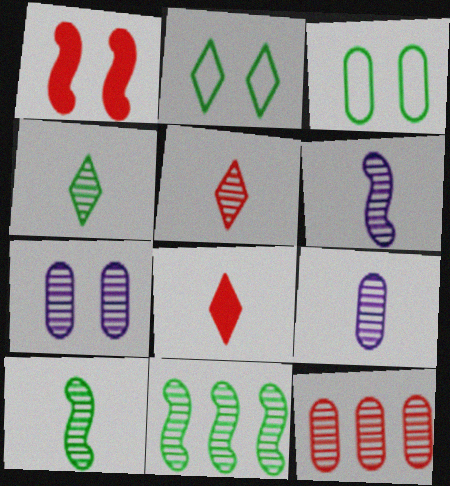[[1, 2, 7], 
[5, 7, 11], 
[5, 9, 10]]